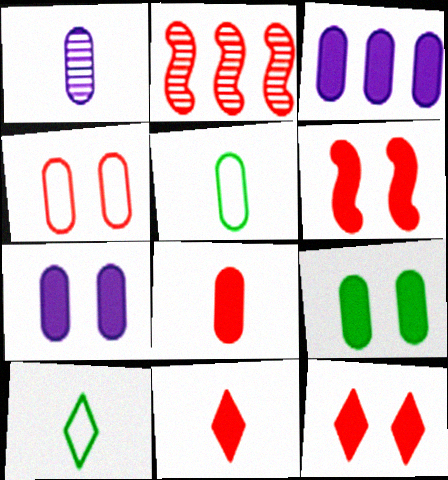[[1, 5, 8], 
[2, 4, 11], 
[2, 7, 10], 
[3, 8, 9]]